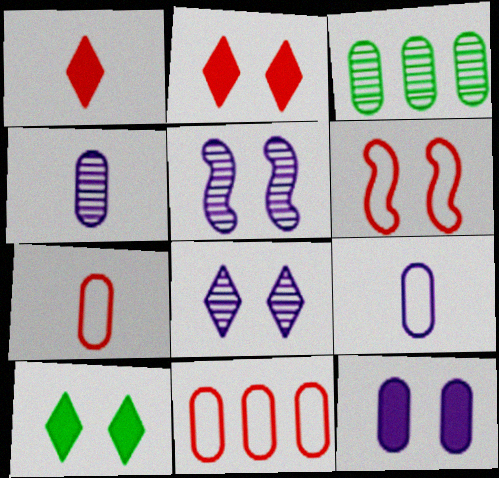[[3, 7, 12]]